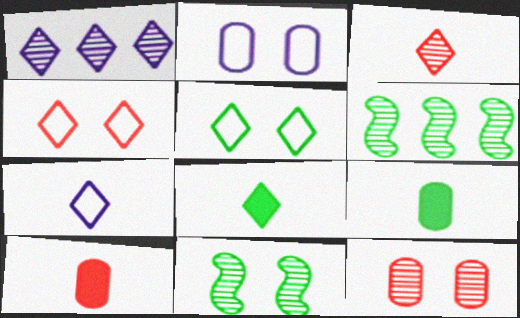[[1, 4, 8], 
[3, 7, 8], 
[5, 6, 9]]